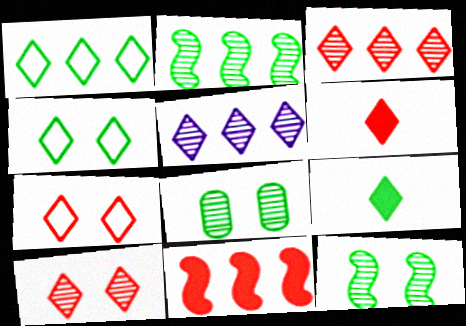[[3, 6, 7], 
[4, 5, 6], 
[5, 7, 9]]